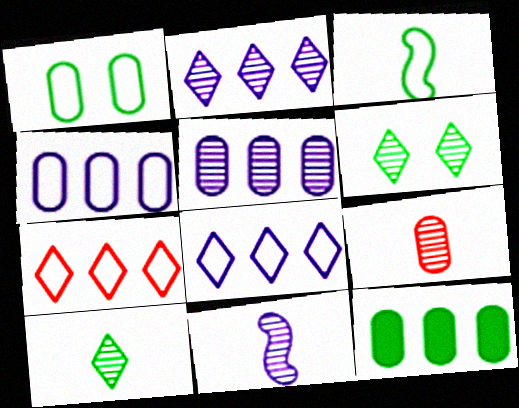[[3, 6, 12], 
[9, 10, 11]]